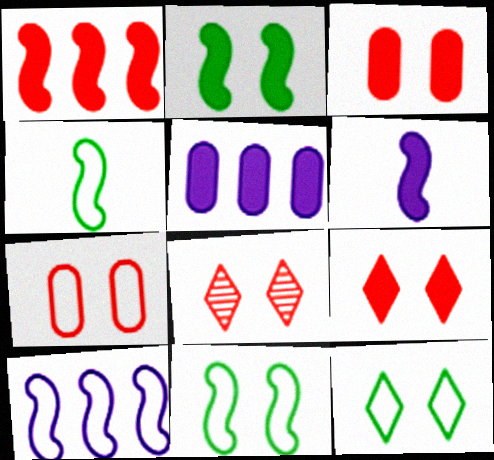[[1, 2, 6], 
[4, 5, 8]]